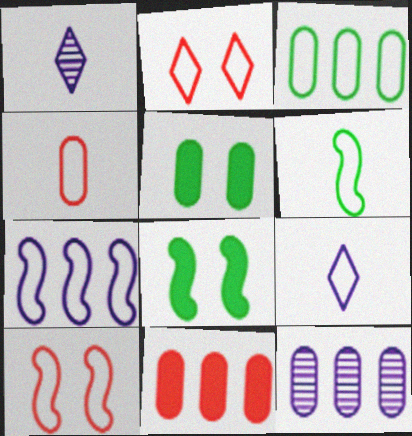[[3, 9, 10], 
[3, 11, 12], 
[4, 5, 12], 
[4, 6, 9], 
[6, 7, 10]]